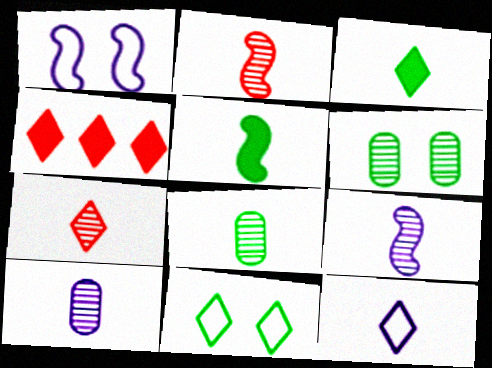[[1, 4, 8], 
[3, 7, 12], 
[7, 8, 9]]